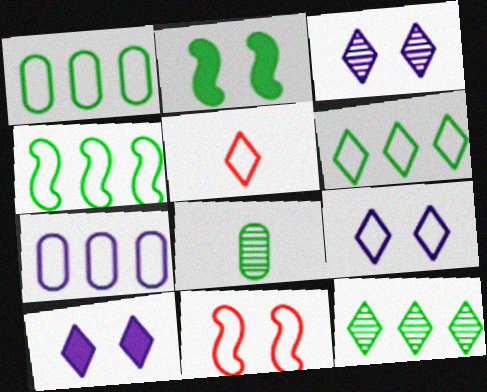[[1, 4, 6], 
[2, 6, 8], 
[3, 9, 10], 
[5, 6, 9], 
[5, 10, 12]]